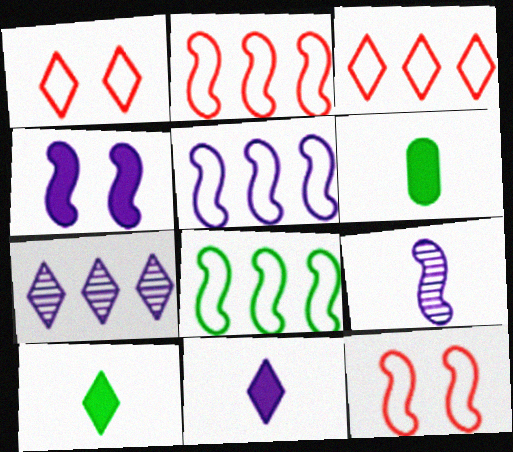[[1, 7, 10], 
[2, 5, 8], 
[4, 5, 9], 
[6, 7, 12]]